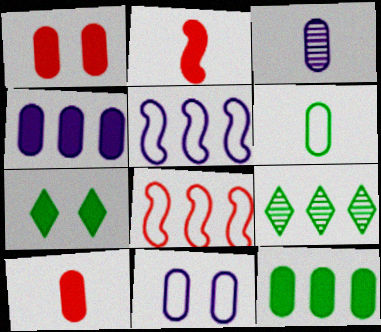[[2, 4, 7], 
[2, 9, 11], 
[3, 4, 11], 
[3, 6, 10], 
[3, 7, 8], 
[4, 8, 9]]